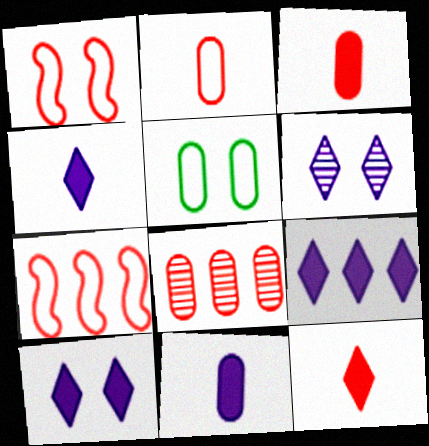[[1, 8, 12], 
[4, 9, 10], 
[5, 8, 11]]